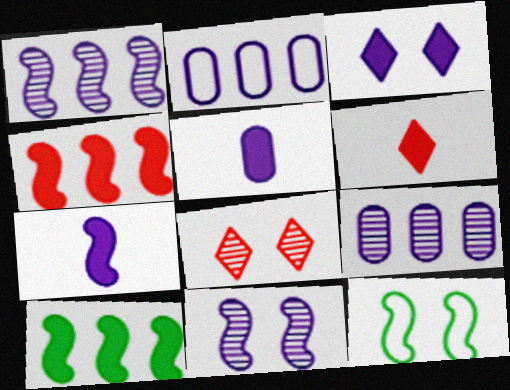[[6, 9, 12]]